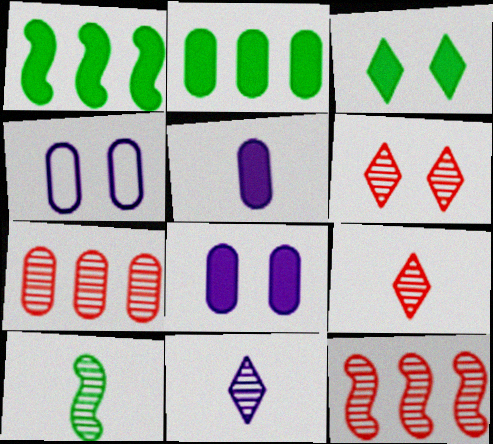[[1, 4, 9]]